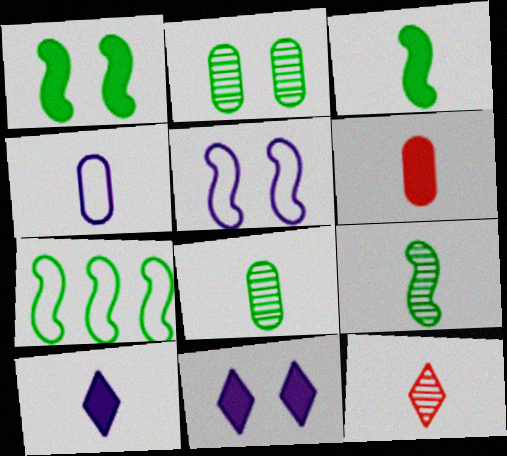[[1, 7, 9], 
[3, 4, 12], 
[3, 6, 10], 
[4, 6, 8]]